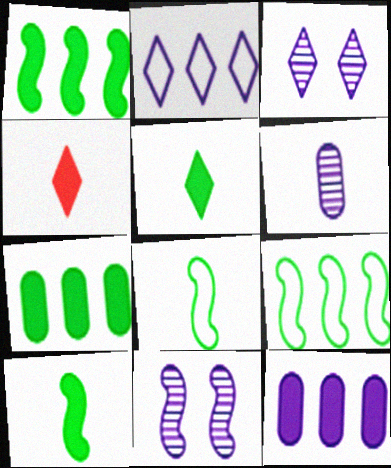[[4, 6, 8]]